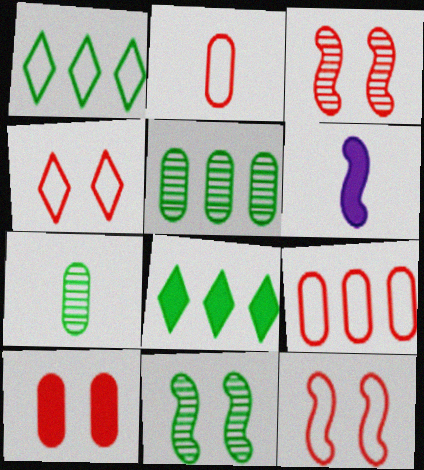[[3, 4, 10], 
[4, 5, 6], 
[6, 8, 10]]